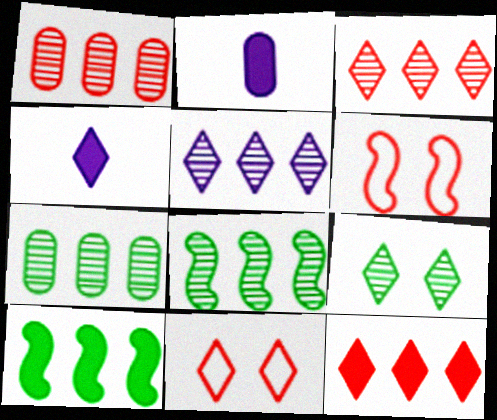[[1, 5, 8], 
[2, 8, 11], 
[4, 6, 7]]